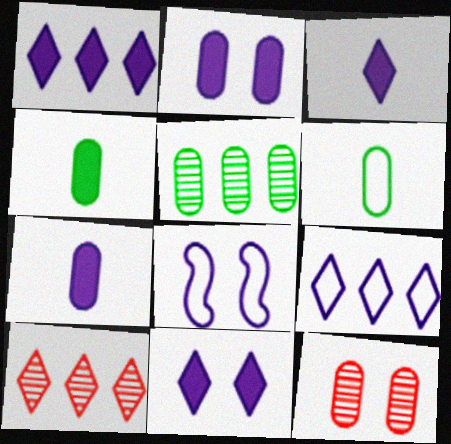[[1, 3, 11], 
[4, 8, 10]]